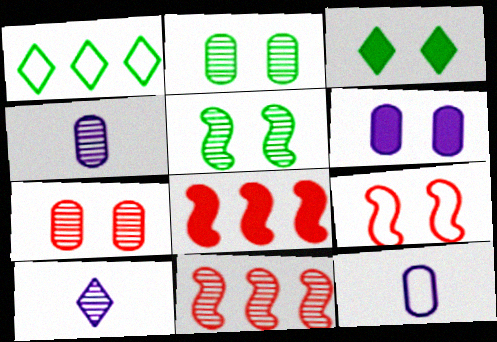[[1, 9, 12], 
[2, 10, 11], 
[3, 11, 12]]